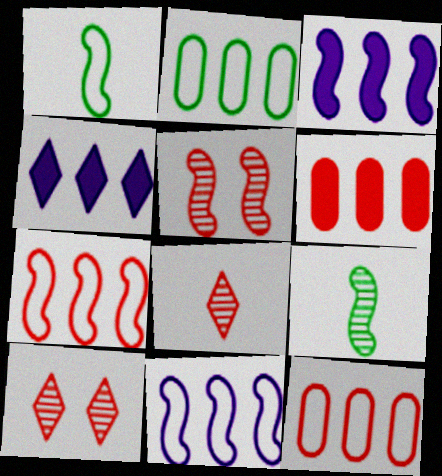[[1, 3, 5]]